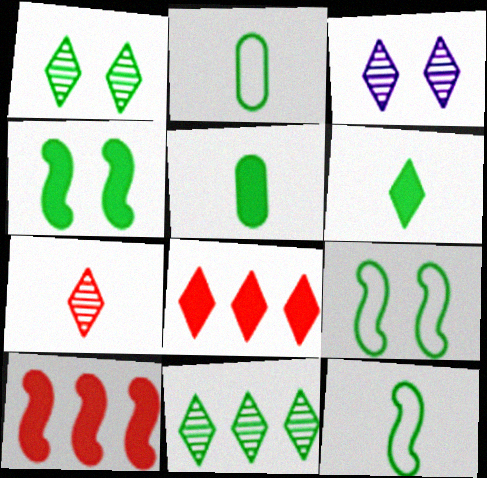[[2, 3, 10], 
[2, 4, 11], 
[3, 7, 11], 
[5, 9, 11]]